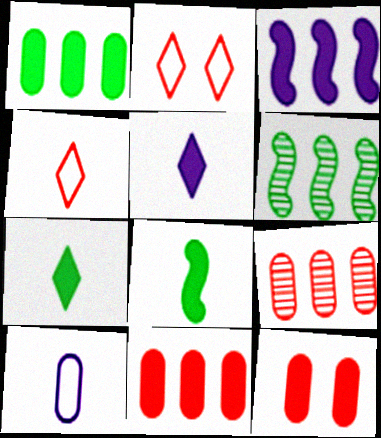[[3, 7, 12]]